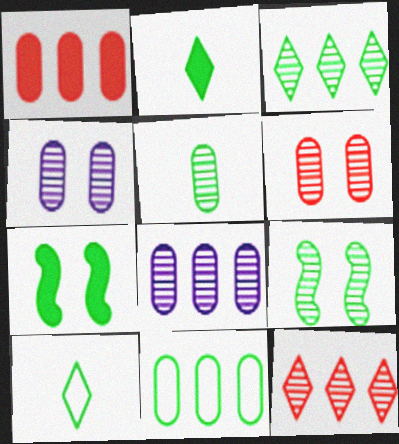[[1, 8, 11], 
[2, 9, 11], 
[3, 5, 9], 
[5, 6, 8]]